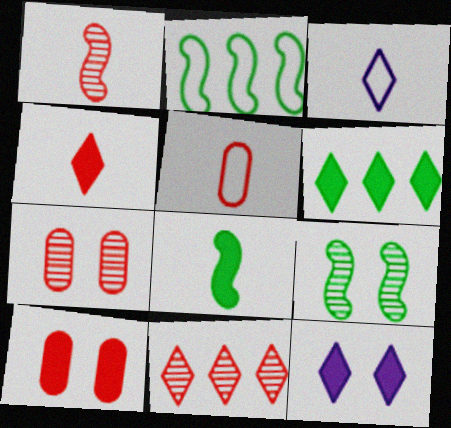[[1, 4, 5], 
[1, 7, 11], 
[2, 8, 9], 
[4, 6, 12]]